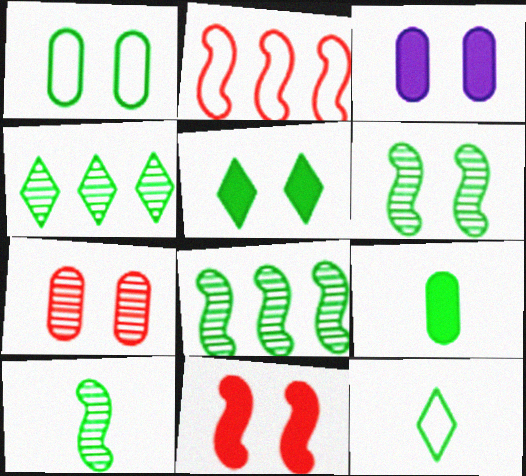[[1, 3, 7], 
[1, 5, 6], 
[3, 5, 11], 
[4, 5, 12], 
[6, 8, 10], 
[9, 10, 12]]